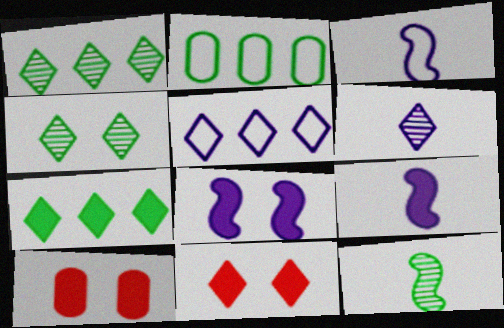[[1, 3, 10], 
[5, 10, 12], 
[7, 9, 10]]